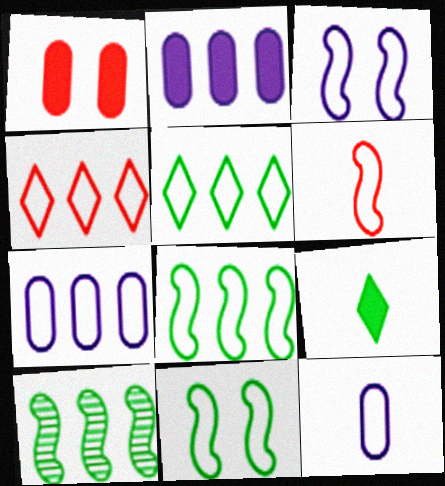[[2, 4, 10], 
[3, 6, 8], 
[4, 7, 8], 
[4, 11, 12]]